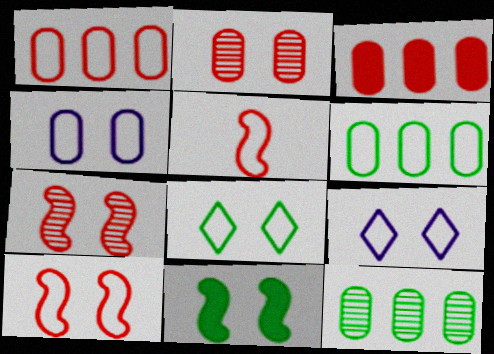[[2, 9, 11], 
[4, 8, 10], 
[5, 6, 9]]